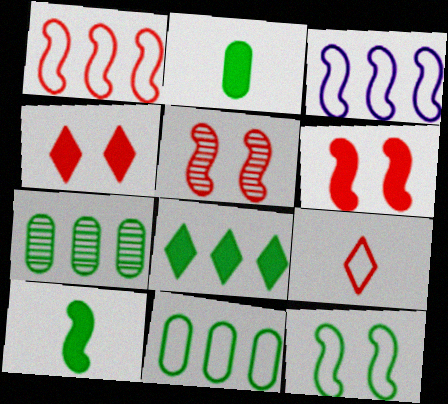[[3, 5, 10]]